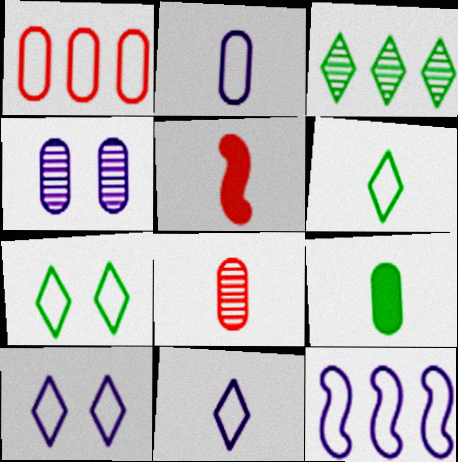[[1, 4, 9], 
[2, 8, 9], 
[2, 10, 12]]